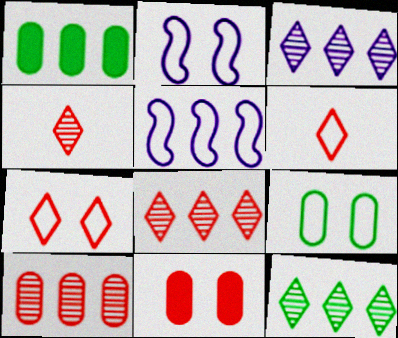[[1, 2, 4], 
[1, 5, 8], 
[2, 7, 9], 
[3, 8, 12], 
[5, 6, 9]]